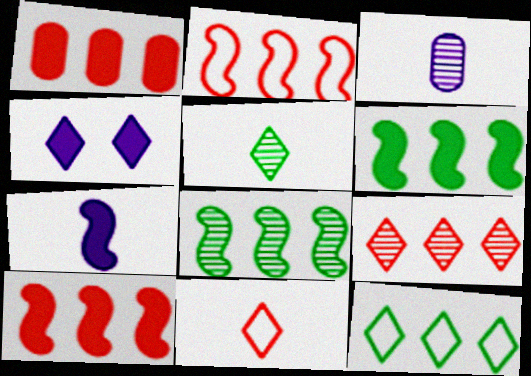[[1, 2, 9]]